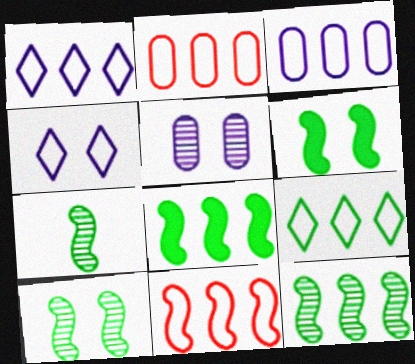[[3, 9, 11], 
[7, 10, 12]]